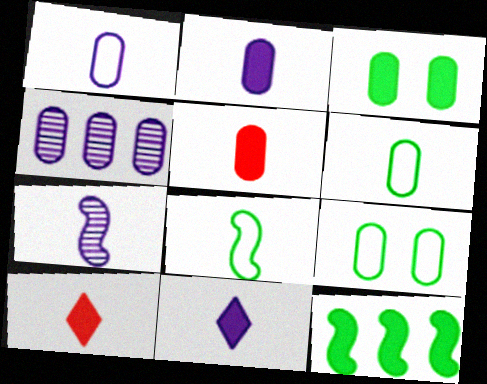[[1, 7, 11], 
[4, 5, 9], 
[6, 7, 10]]